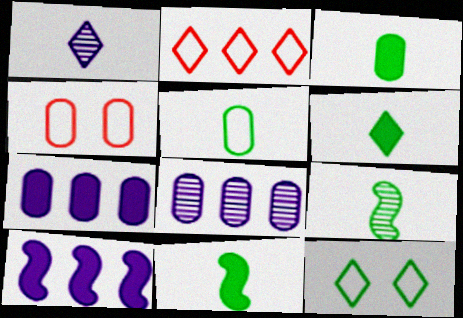[[3, 4, 8], 
[3, 6, 11], 
[5, 6, 9]]